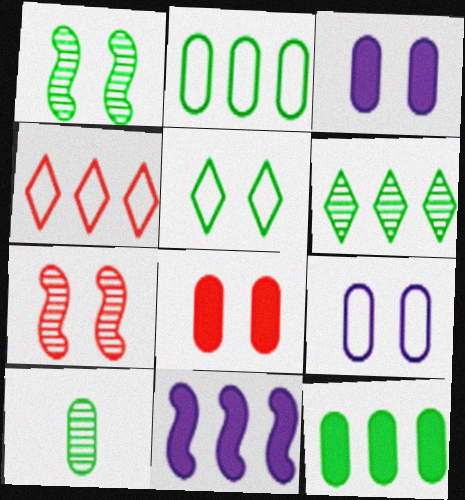[[1, 6, 10], 
[3, 5, 7]]